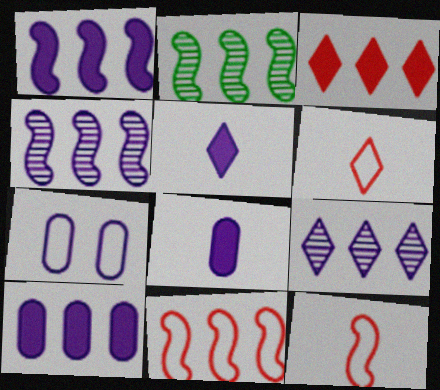[[1, 2, 11], 
[4, 5, 7]]